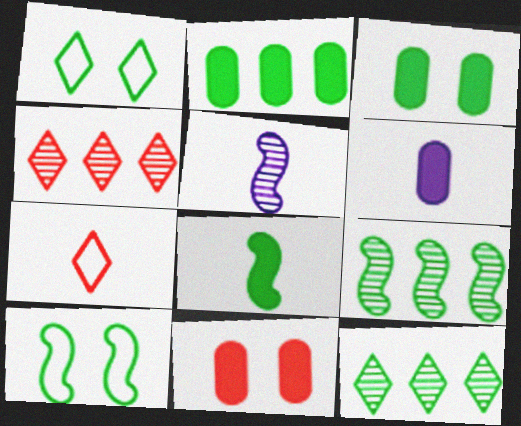[[2, 6, 11], 
[4, 6, 10], 
[8, 9, 10]]